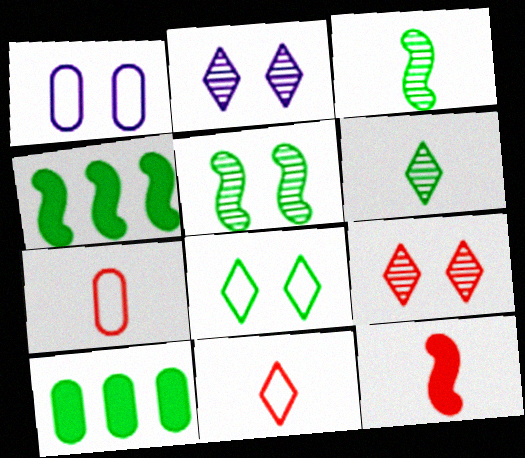[[2, 4, 7], 
[3, 8, 10]]